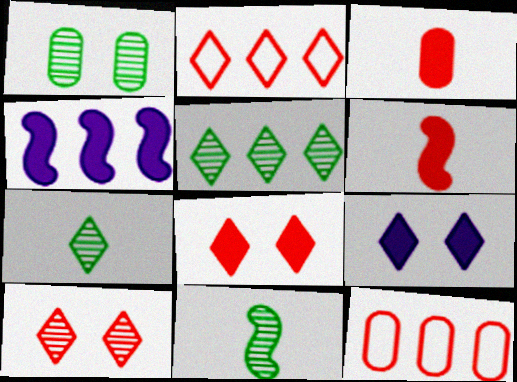[[1, 5, 11], 
[2, 7, 9], 
[4, 5, 12], 
[6, 10, 12], 
[9, 11, 12]]